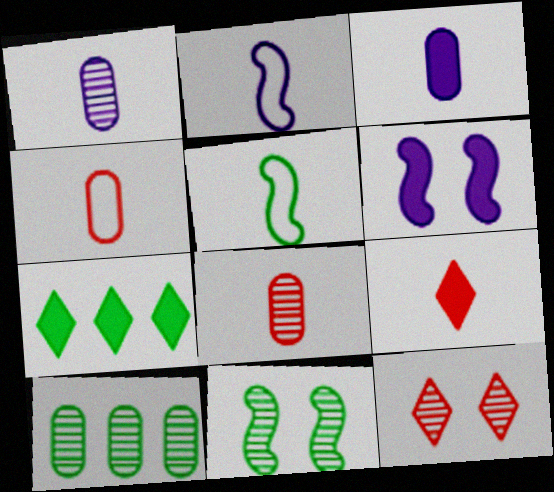[[1, 5, 9]]